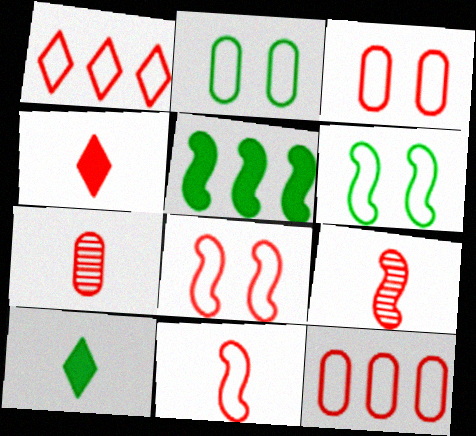[[1, 3, 11], 
[4, 7, 11]]